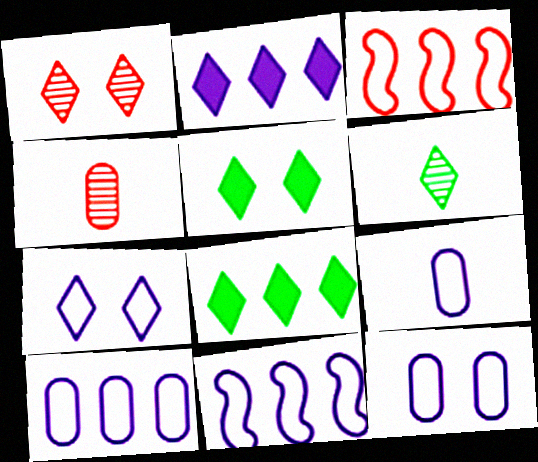[[1, 5, 7], 
[4, 5, 11], 
[7, 9, 11], 
[9, 10, 12]]